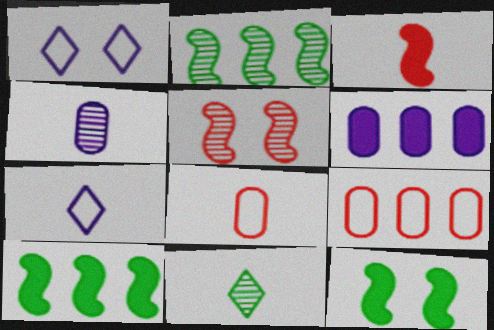[]